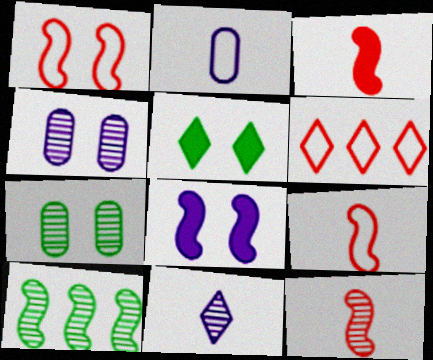[[1, 4, 5], 
[3, 9, 12], 
[5, 6, 11], 
[8, 9, 10]]